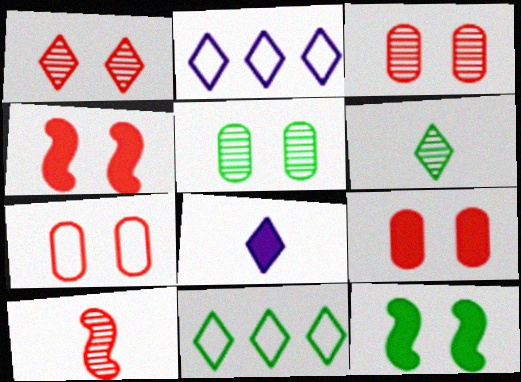[[1, 4, 7], 
[1, 8, 11], 
[3, 7, 9]]